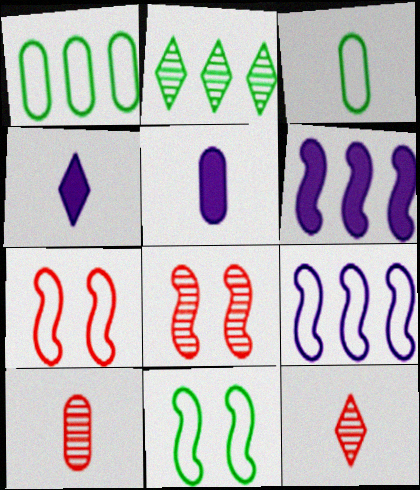[[1, 4, 8], 
[2, 5, 7], 
[3, 5, 10]]